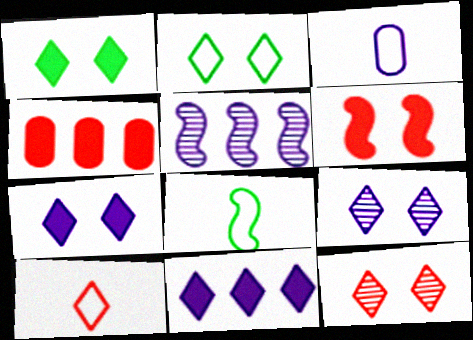[[2, 7, 12], 
[3, 5, 7], 
[3, 8, 10], 
[4, 8, 9], 
[5, 6, 8]]